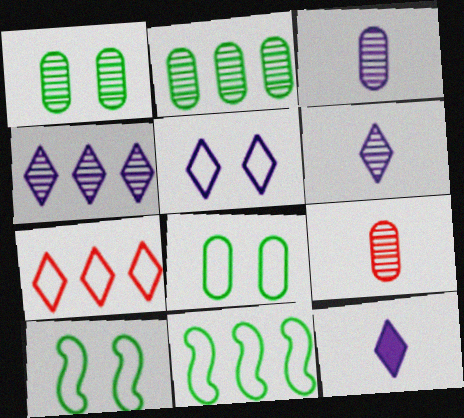[[4, 5, 12]]